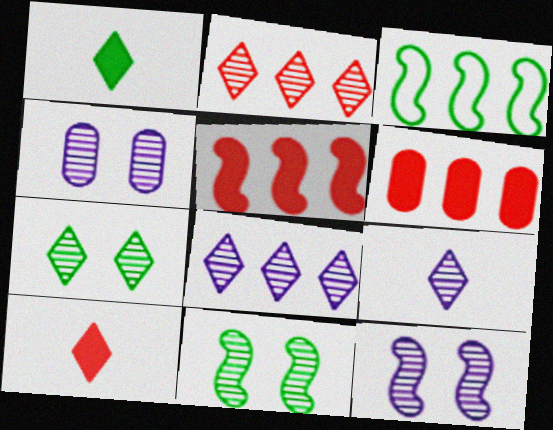[[2, 7, 9], 
[3, 4, 10], 
[3, 6, 8]]